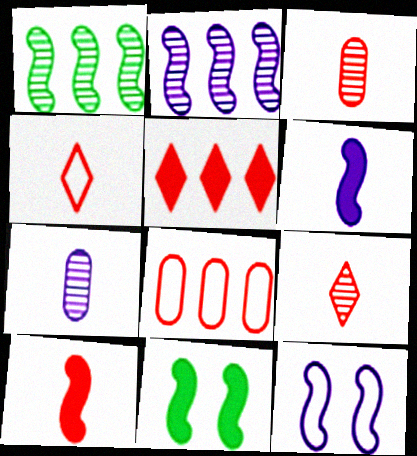[[1, 10, 12], 
[2, 6, 12], 
[3, 4, 10]]